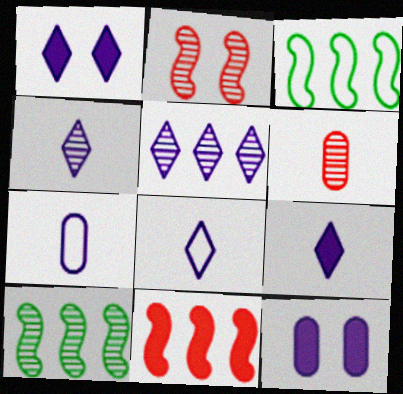[[1, 3, 6], 
[1, 5, 8], 
[4, 8, 9]]